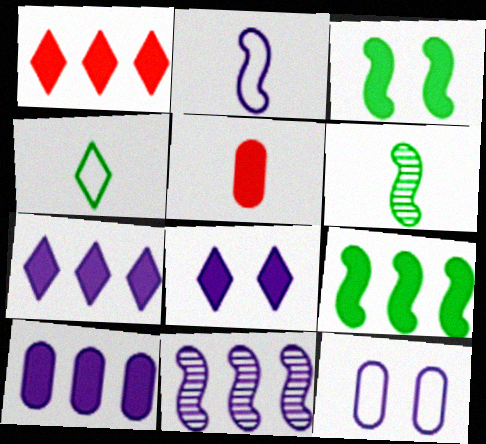[[1, 6, 12], 
[1, 9, 10], 
[3, 5, 7], 
[5, 8, 9]]